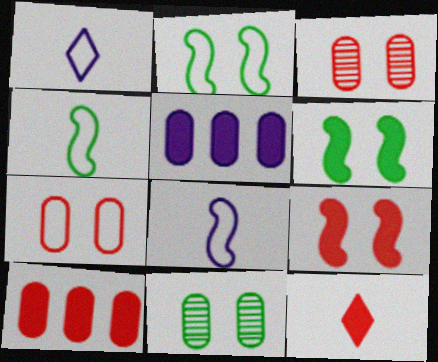[[5, 6, 12], 
[9, 10, 12]]